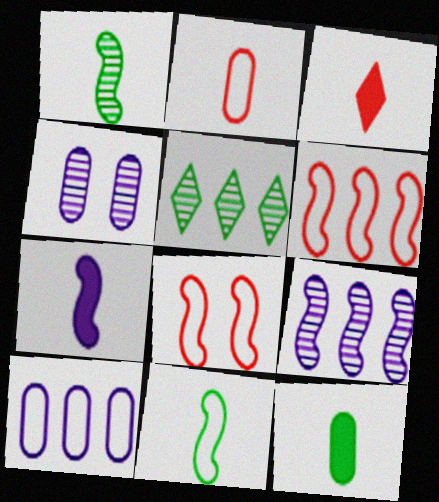[[3, 7, 12]]